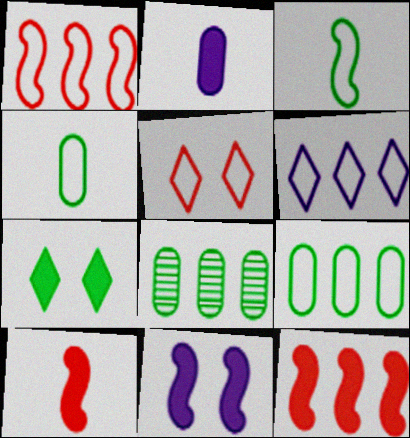[[1, 6, 9], 
[2, 7, 12], 
[3, 7, 8], 
[6, 8, 12]]